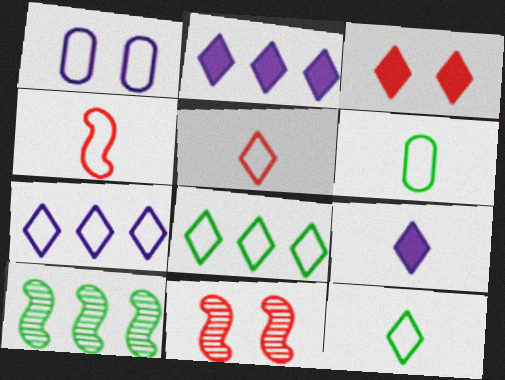[[1, 4, 8], 
[2, 6, 11]]